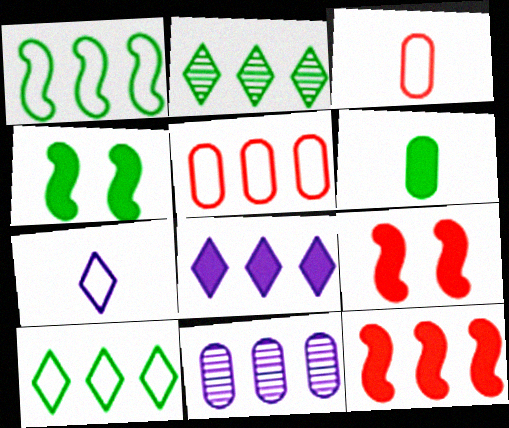[[6, 8, 9], 
[10, 11, 12]]